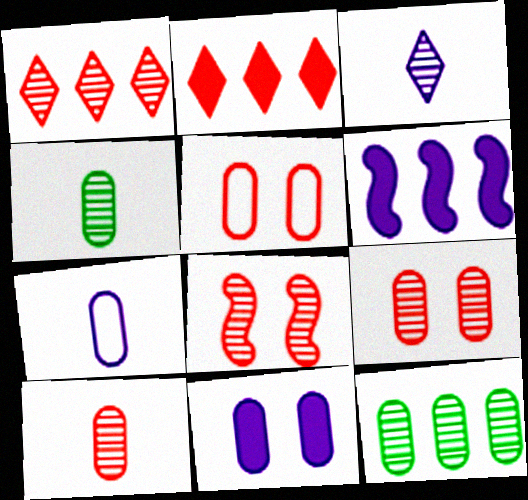[[1, 8, 10], 
[3, 8, 12]]